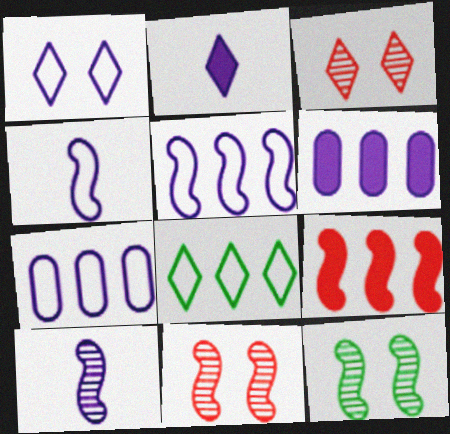[[1, 4, 7], 
[1, 6, 10], 
[2, 3, 8], 
[4, 9, 12]]